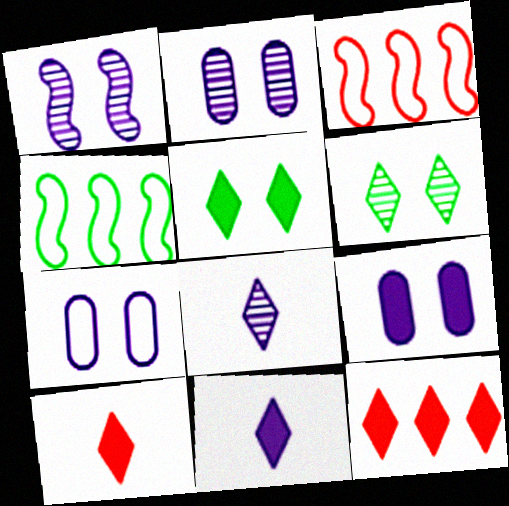[[2, 4, 10], 
[2, 7, 9], 
[5, 11, 12]]